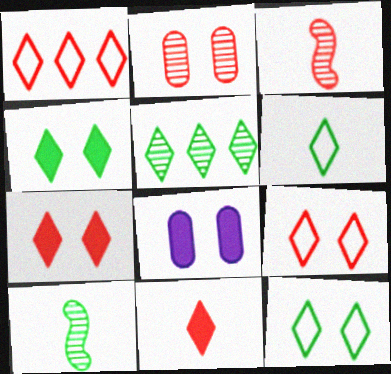[[1, 8, 10], 
[4, 5, 6]]